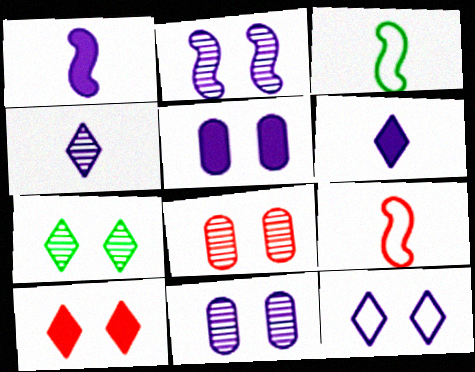[[2, 5, 12], 
[2, 7, 8], 
[7, 10, 12]]